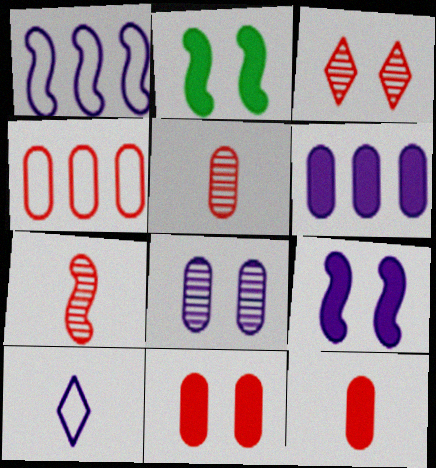[[1, 2, 7], 
[4, 5, 11]]